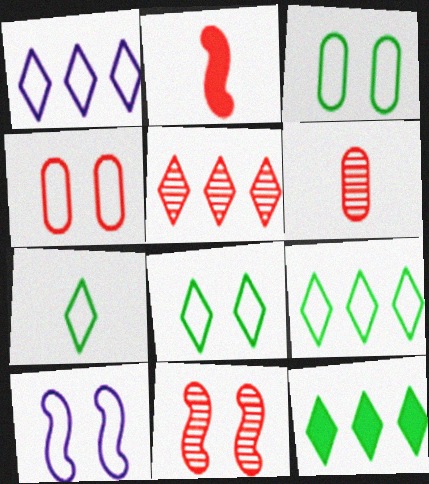[[1, 5, 12], 
[2, 4, 5], 
[4, 8, 10], 
[5, 6, 11], 
[6, 10, 12], 
[7, 8, 9]]